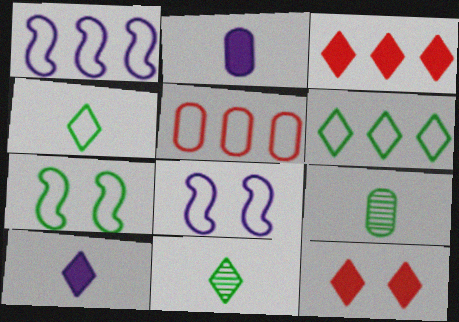[[1, 5, 6], 
[1, 9, 12], 
[3, 8, 9], 
[4, 5, 8]]